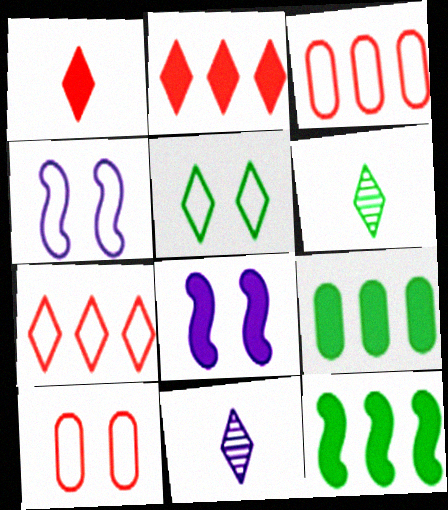[[1, 8, 9], 
[2, 5, 11], 
[3, 6, 8], 
[4, 5, 10], 
[10, 11, 12]]